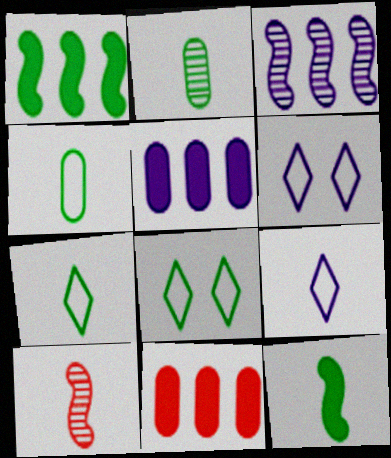[[1, 2, 8], 
[2, 7, 12], 
[5, 8, 10]]